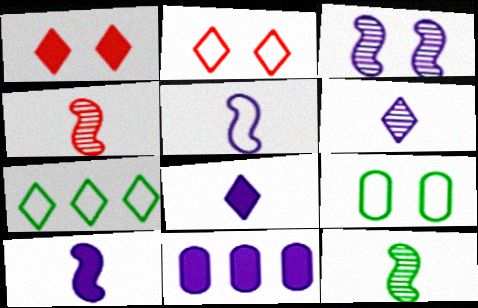[[1, 3, 9], 
[1, 6, 7], 
[2, 11, 12]]